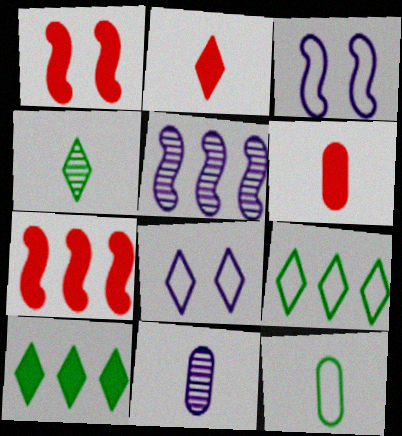[[1, 9, 11], 
[6, 11, 12]]